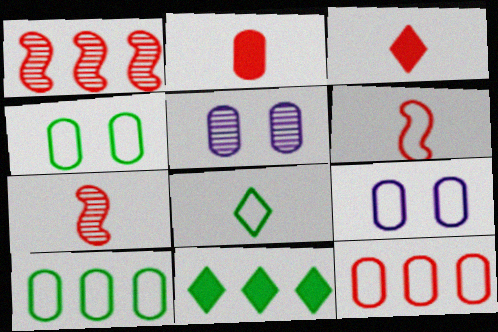[[2, 5, 10], 
[5, 6, 11], 
[7, 9, 11]]